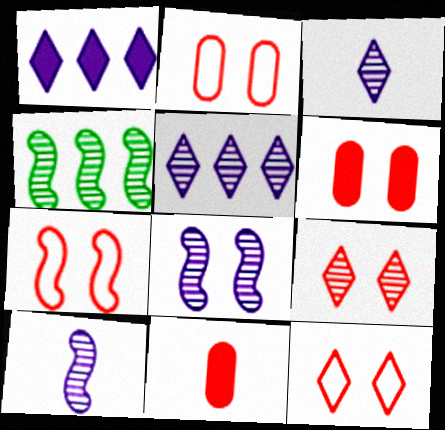[[2, 7, 12], 
[6, 7, 9]]